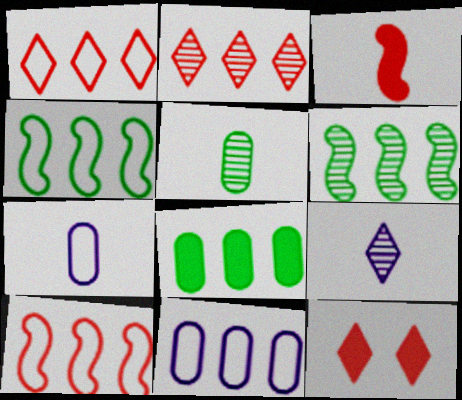[[1, 4, 11], 
[6, 7, 12]]